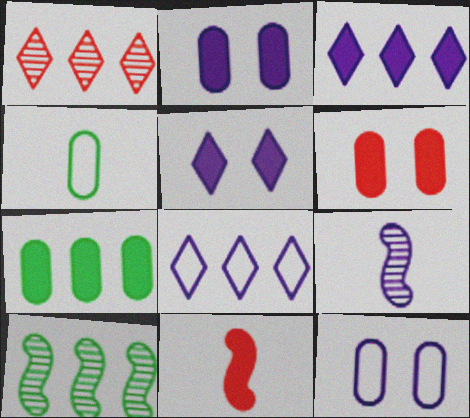[[2, 8, 9], 
[3, 9, 12], 
[5, 7, 11]]